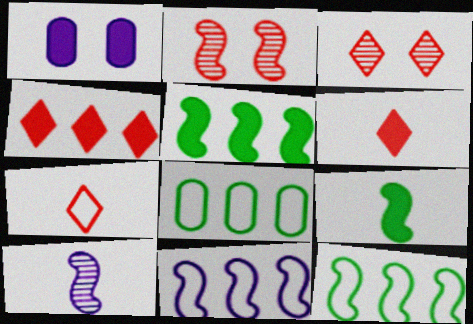[[1, 4, 9], 
[1, 5, 6], 
[2, 9, 11], 
[3, 4, 7]]